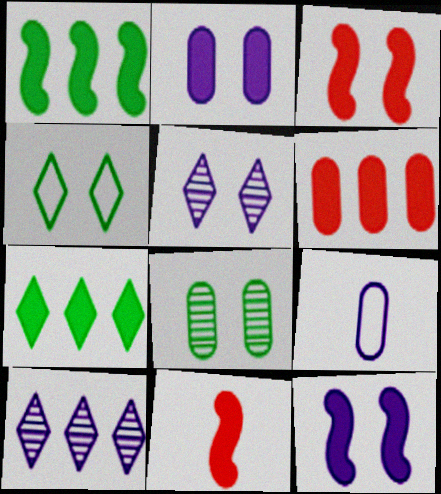[[1, 11, 12], 
[2, 7, 11], 
[6, 8, 9], 
[9, 10, 12]]